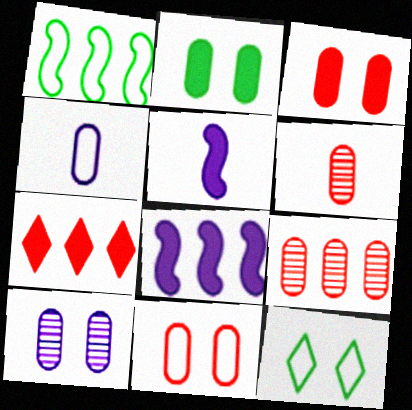[[2, 4, 9], 
[2, 5, 7], 
[2, 10, 11], 
[5, 9, 12], 
[6, 8, 12]]